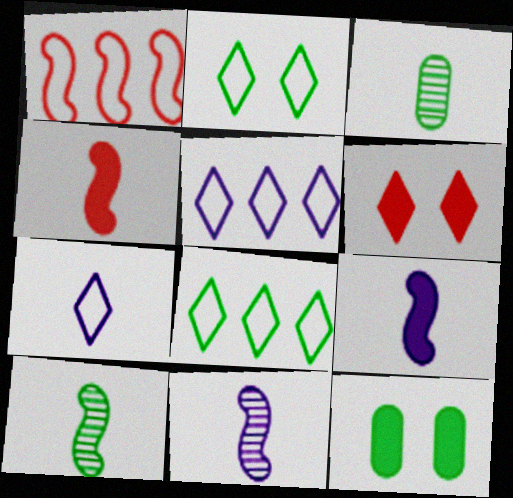[[3, 4, 7], 
[8, 10, 12]]